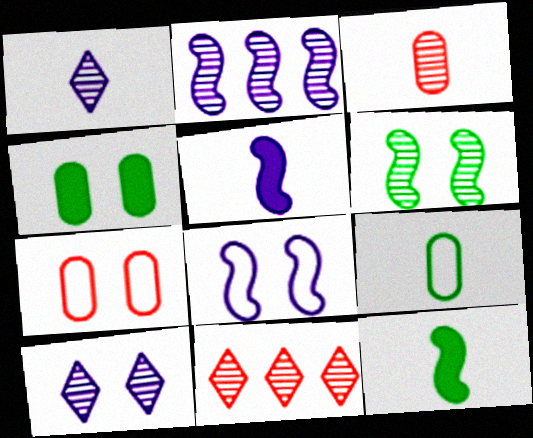[[2, 5, 8]]